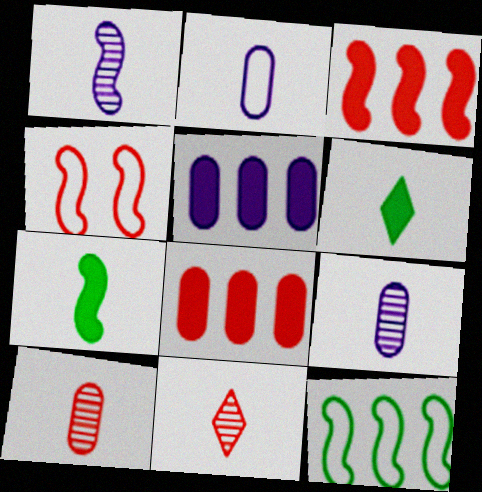[[2, 7, 11], 
[4, 8, 11]]